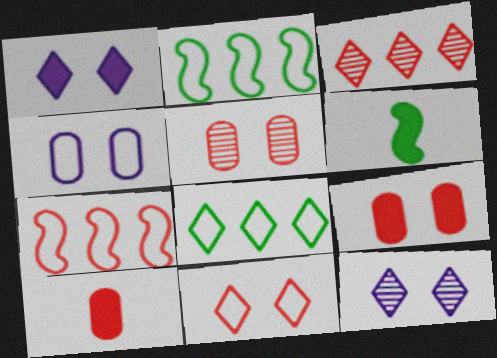[[2, 10, 12], 
[3, 4, 6]]